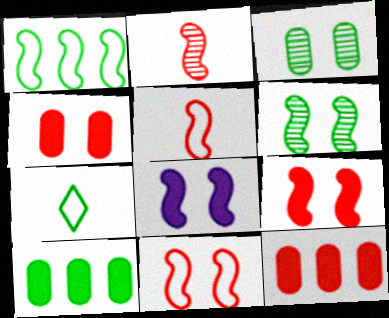[[1, 2, 8], 
[6, 7, 10], 
[6, 8, 11]]